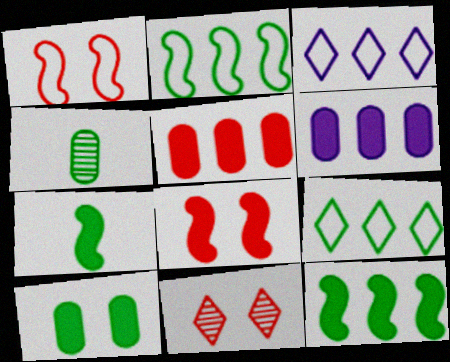[[3, 4, 8]]